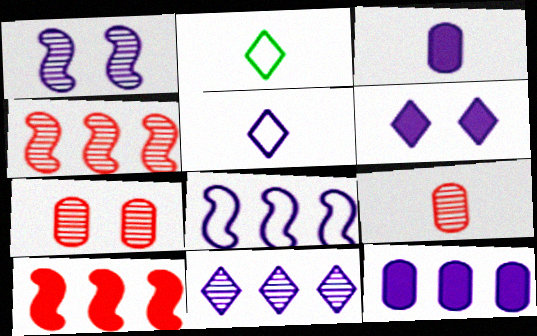[[1, 5, 12], 
[5, 6, 11], 
[8, 11, 12]]